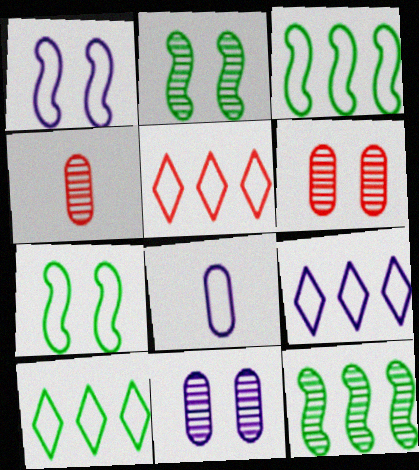[[1, 8, 9], 
[5, 7, 8], 
[5, 9, 10]]